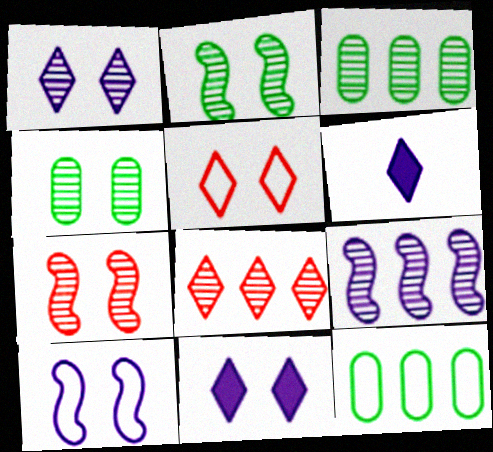[[1, 4, 7], 
[3, 8, 9], 
[6, 7, 12]]